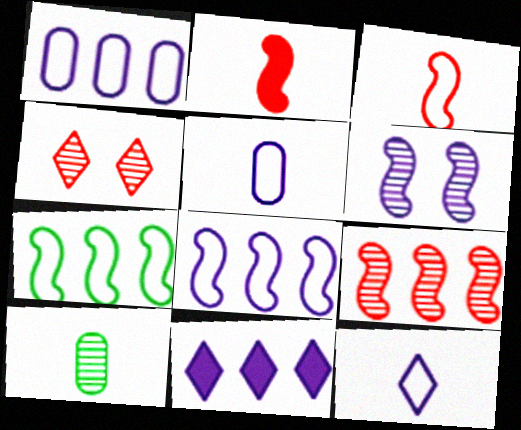[[2, 6, 7], 
[2, 10, 12], 
[5, 6, 11]]